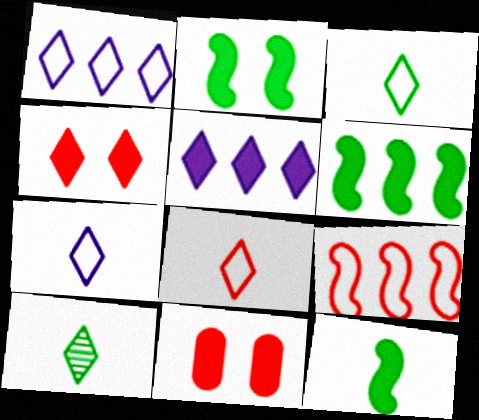[[1, 4, 10], 
[2, 6, 12], 
[3, 7, 8], 
[5, 11, 12]]